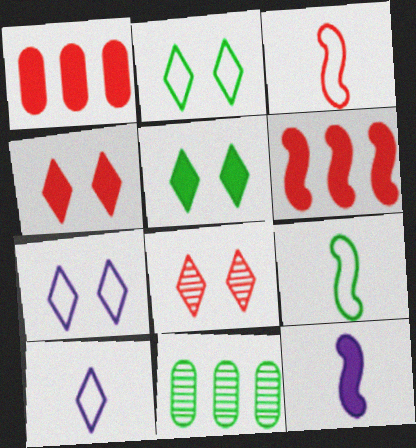[[1, 3, 8], 
[1, 5, 12], 
[5, 7, 8], 
[5, 9, 11]]